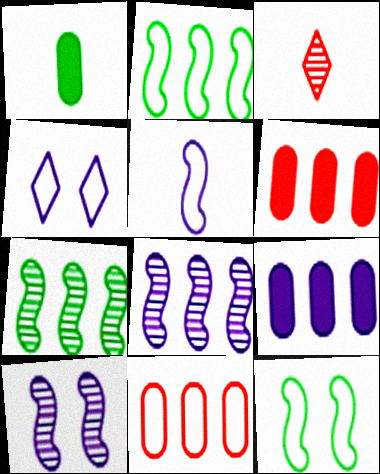[[1, 3, 5], 
[3, 9, 12]]